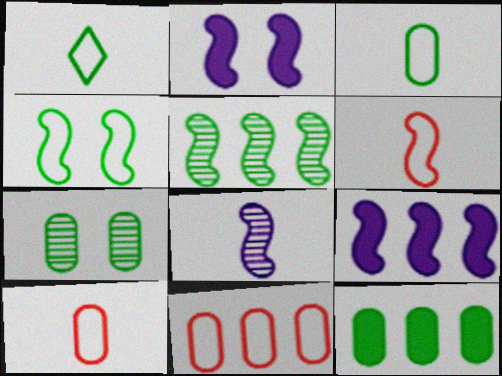[[2, 5, 6], 
[3, 7, 12]]